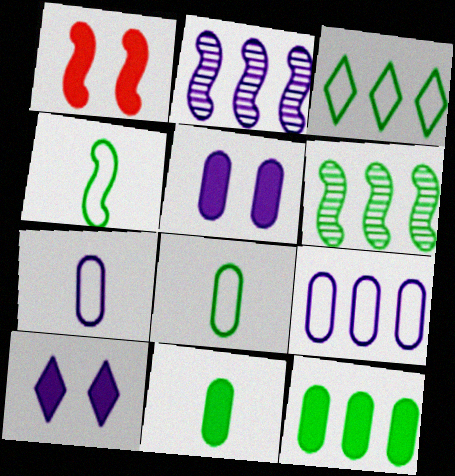[[1, 2, 4], 
[2, 7, 10], 
[3, 6, 12]]